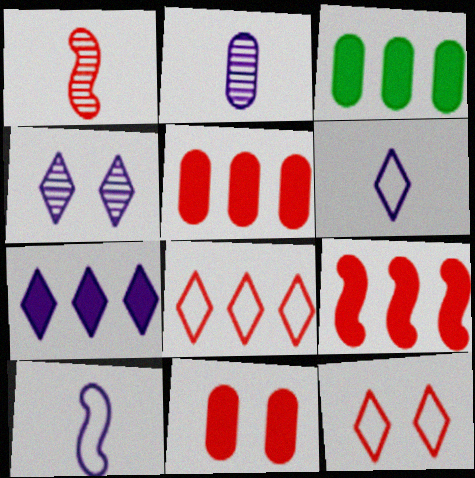[[1, 5, 12], 
[1, 8, 11], 
[3, 7, 9], 
[4, 6, 7]]